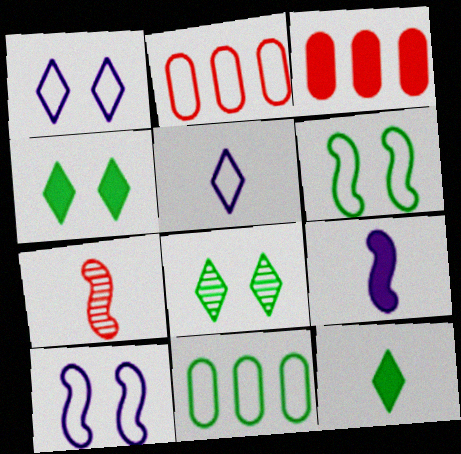[[2, 5, 6], 
[2, 8, 9], 
[3, 4, 9]]